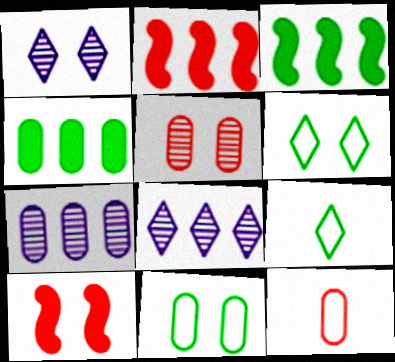[[1, 3, 12], 
[1, 10, 11], 
[7, 9, 10]]